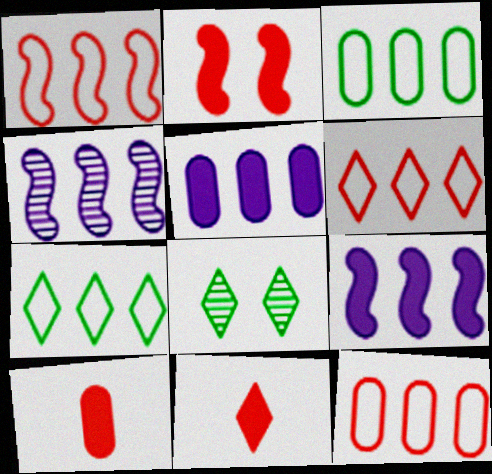[[1, 6, 12]]